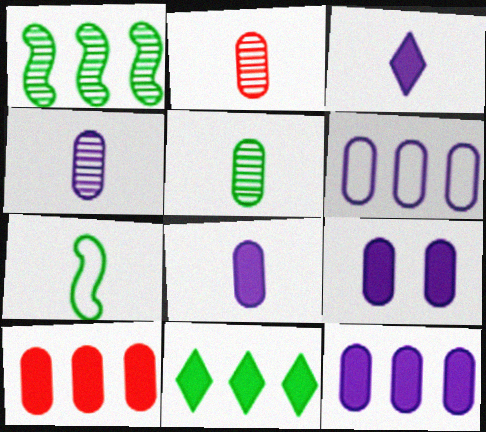[[2, 3, 7], 
[2, 4, 5], 
[4, 6, 9], 
[8, 9, 12]]